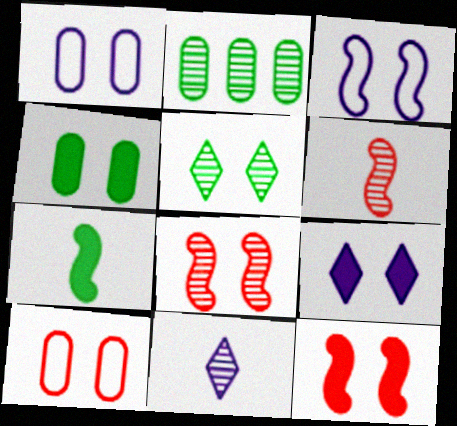[[1, 5, 12], 
[2, 8, 11], 
[4, 9, 12]]